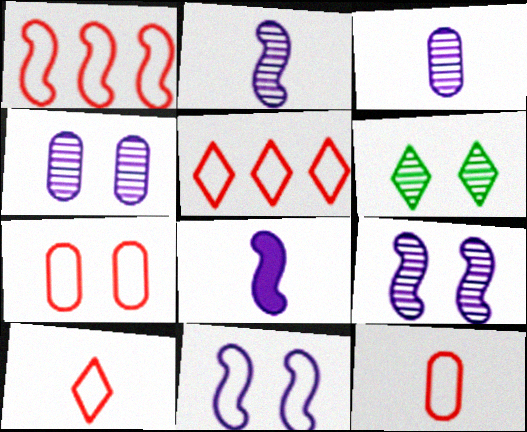[[1, 7, 10]]